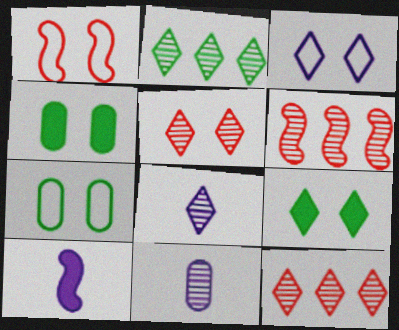[[1, 3, 7], 
[2, 5, 8], 
[3, 5, 9], 
[7, 10, 12]]